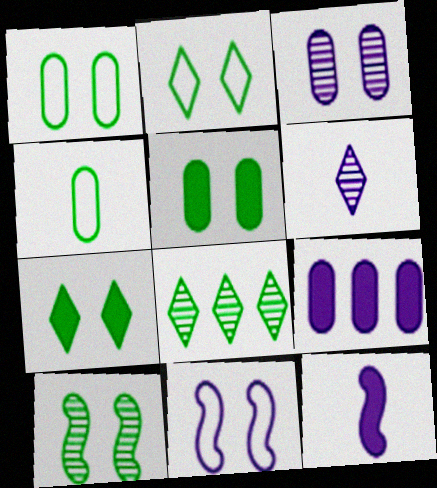[[1, 7, 10], 
[2, 5, 10], 
[6, 9, 11]]